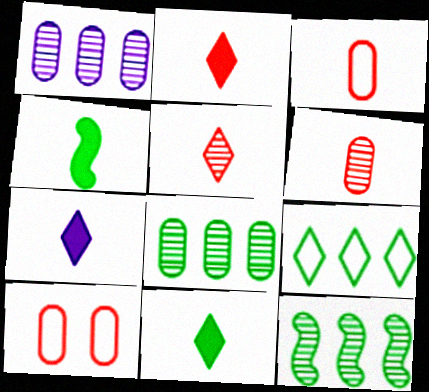[[2, 7, 11], 
[7, 10, 12]]